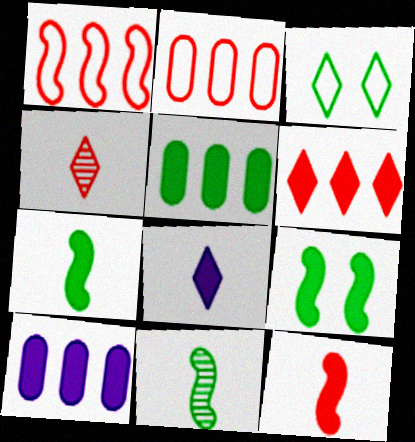[[3, 5, 11]]